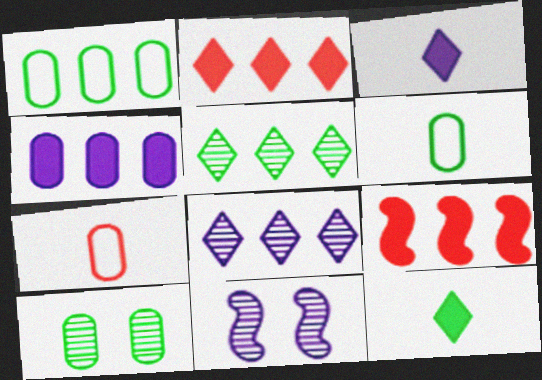[[1, 8, 9], 
[2, 6, 11], 
[4, 7, 10]]